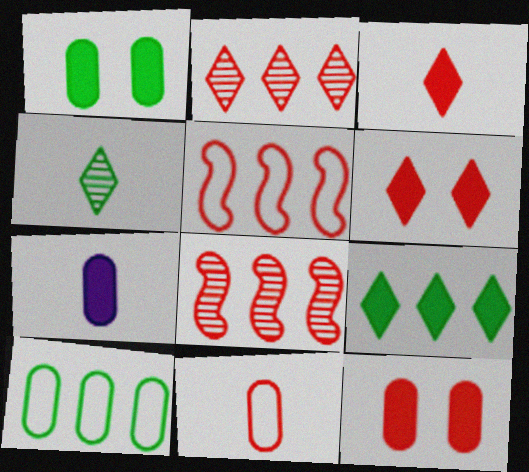[[6, 8, 11]]